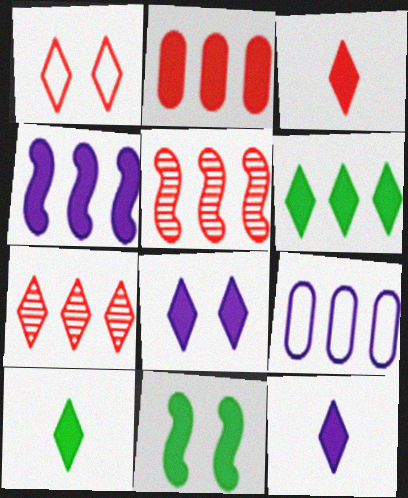[[1, 3, 7], 
[2, 4, 6], 
[2, 11, 12], 
[3, 6, 8], 
[3, 10, 12], 
[5, 6, 9]]